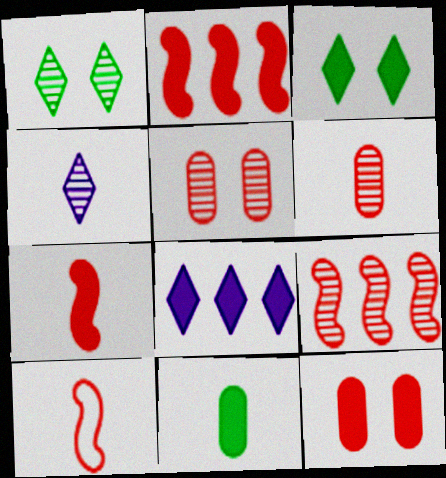[[4, 10, 11]]